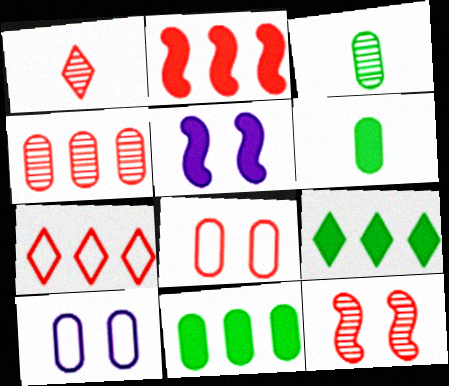[[1, 2, 8], 
[1, 4, 12], 
[2, 4, 7], 
[3, 5, 7], 
[4, 6, 10]]